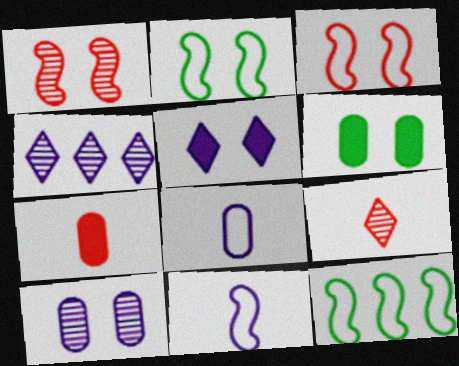[[2, 4, 7], 
[3, 11, 12]]